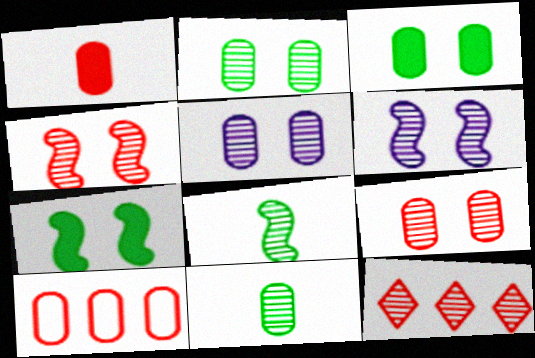[[1, 9, 10], 
[2, 5, 9], 
[5, 8, 12], 
[6, 11, 12]]